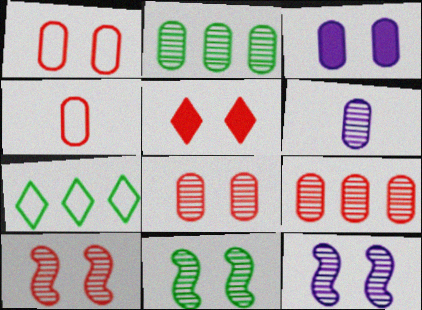[[1, 5, 10], 
[2, 3, 4], 
[2, 6, 8], 
[10, 11, 12]]